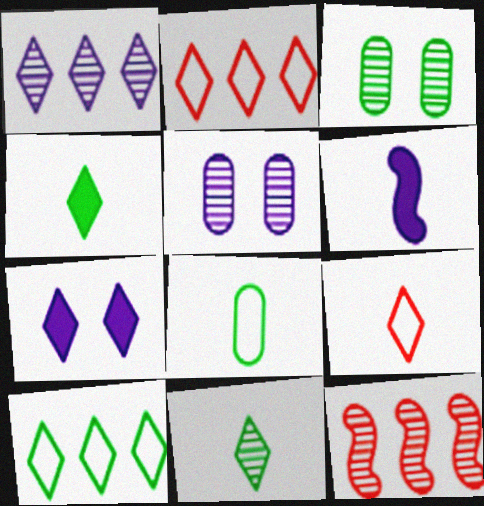[[2, 3, 6], 
[2, 7, 11], 
[5, 11, 12], 
[7, 8, 12]]